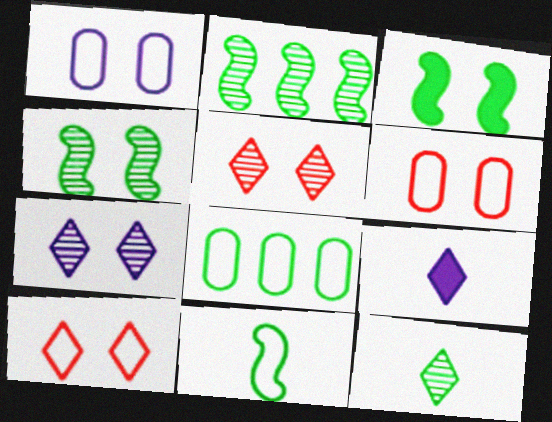[[1, 3, 5], 
[2, 3, 11], 
[2, 6, 9], 
[3, 6, 7], 
[3, 8, 12]]